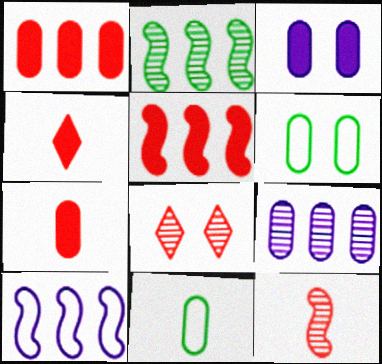[[2, 5, 10], 
[6, 7, 9]]